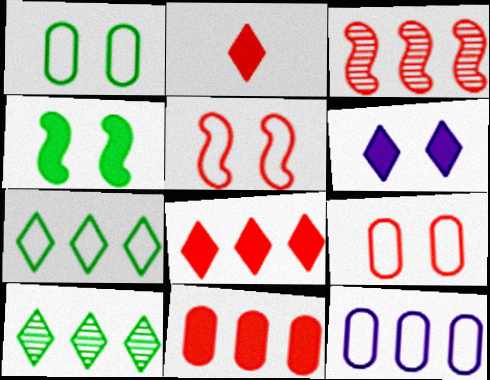[[2, 3, 9]]